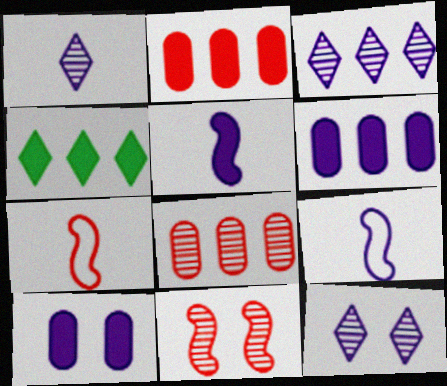[[1, 3, 12], 
[3, 9, 10], 
[6, 9, 12]]